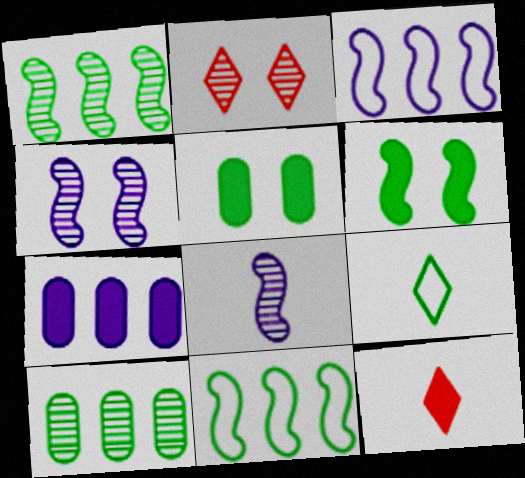[[1, 5, 9], 
[2, 8, 10], 
[6, 7, 12], 
[6, 9, 10]]